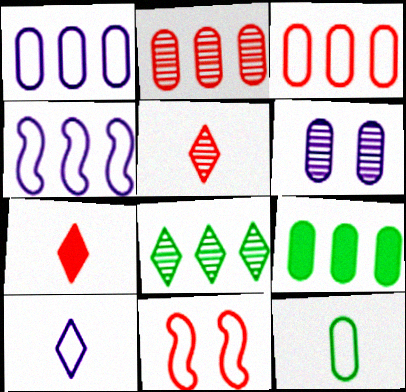[[1, 2, 9], 
[2, 7, 11]]